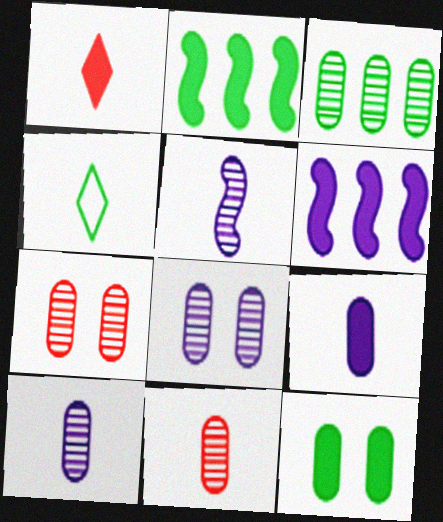[[1, 6, 12], 
[3, 7, 10], 
[3, 8, 11], 
[4, 6, 7]]